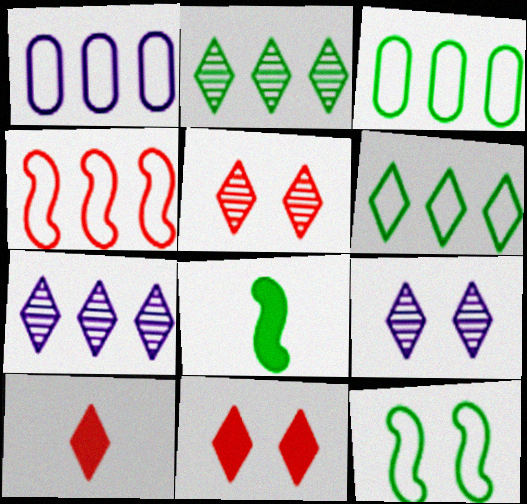[[1, 4, 6], 
[1, 5, 8], 
[6, 9, 10]]